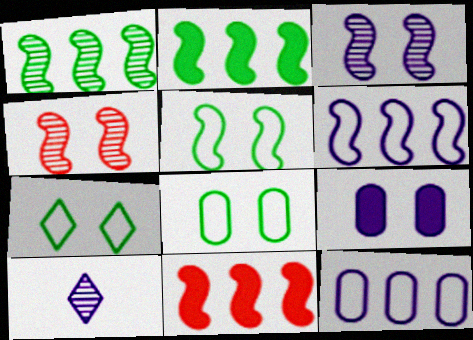[[1, 6, 11], 
[4, 7, 9], 
[5, 7, 8], 
[6, 9, 10], 
[8, 10, 11]]